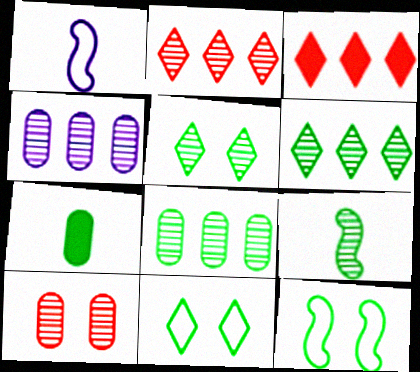[[5, 8, 9], 
[6, 7, 12]]